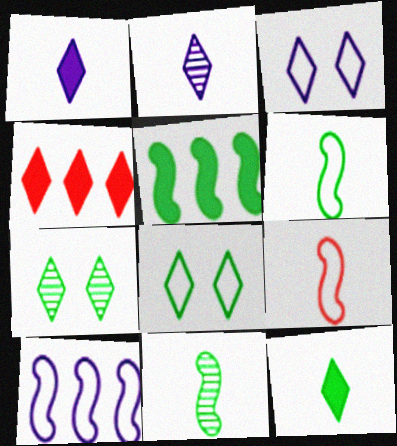[[2, 4, 8]]